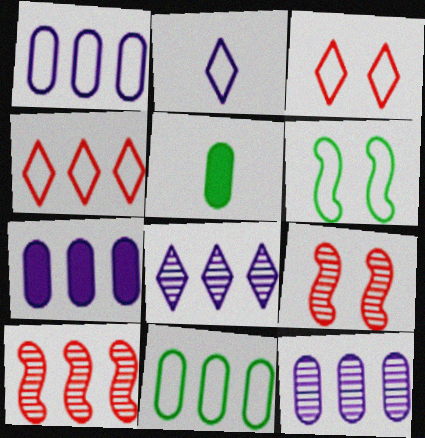[[1, 7, 12]]